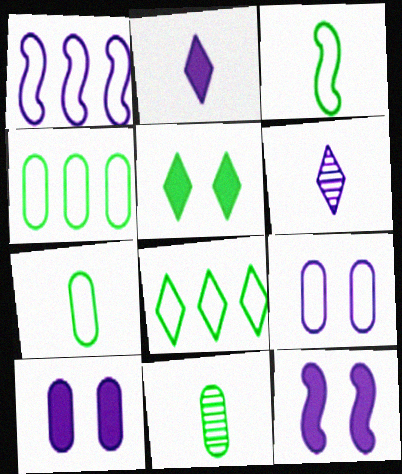[[1, 6, 10]]